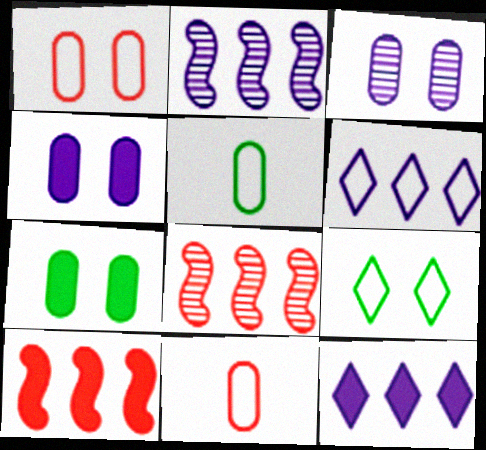[[1, 3, 7]]